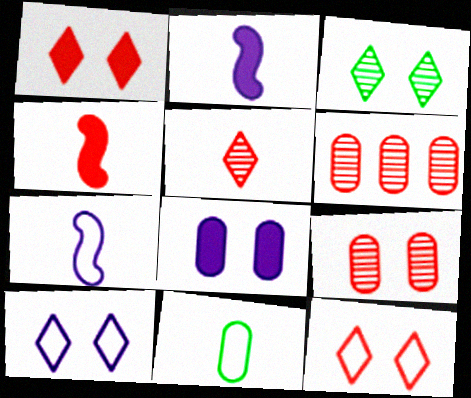[[1, 3, 10], 
[2, 5, 11], 
[4, 6, 12], 
[6, 8, 11]]